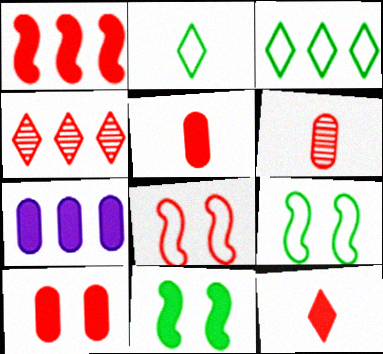[[1, 10, 12], 
[4, 5, 8], 
[7, 11, 12]]